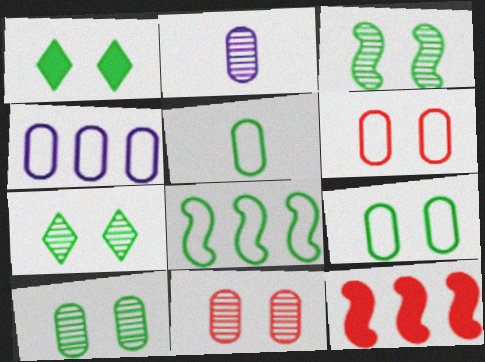[[1, 3, 9], 
[3, 7, 10], 
[4, 5, 6]]